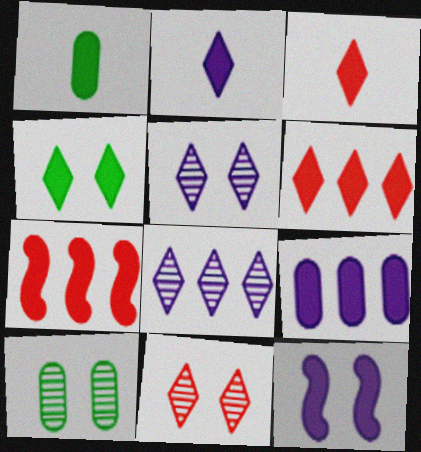[[1, 6, 12], 
[2, 4, 6], 
[2, 9, 12]]